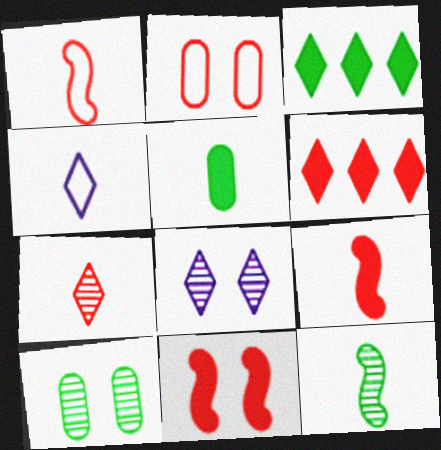[]